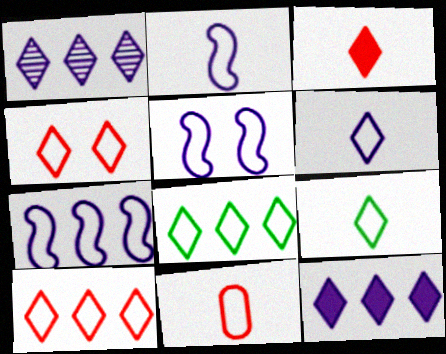[[2, 5, 7], 
[2, 9, 11], 
[4, 6, 8], 
[5, 8, 11]]